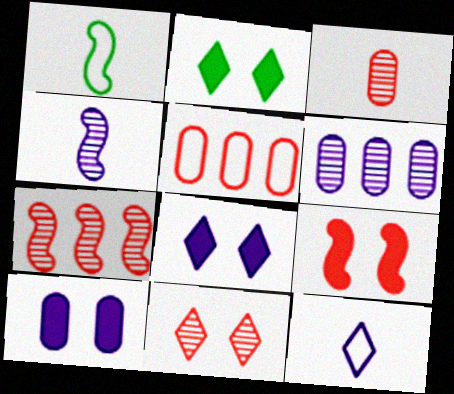[[2, 4, 5], 
[2, 9, 10], 
[3, 7, 11]]